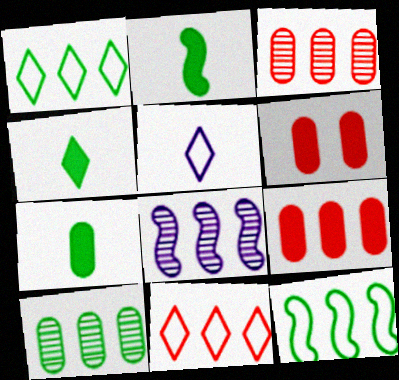[[1, 8, 9], 
[2, 4, 7]]